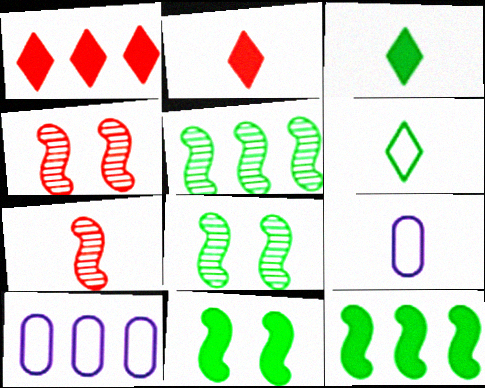[[1, 5, 10], 
[1, 8, 9], 
[2, 8, 10], 
[3, 4, 10], 
[3, 7, 9]]